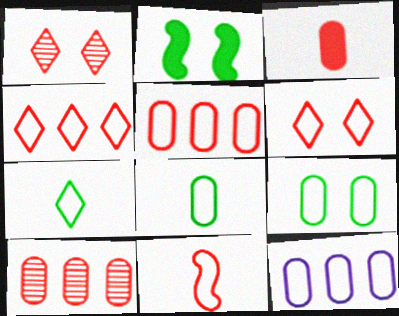[[5, 6, 11]]